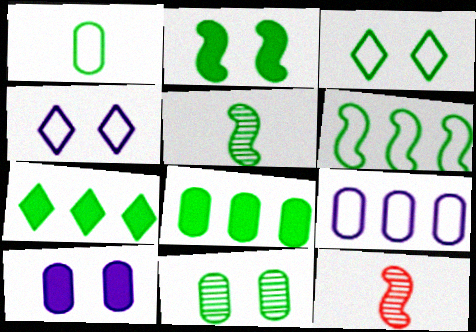[[1, 3, 6], 
[1, 8, 11], 
[2, 3, 11], 
[2, 5, 6], 
[3, 5, 8], 
[4, 8, 12]]